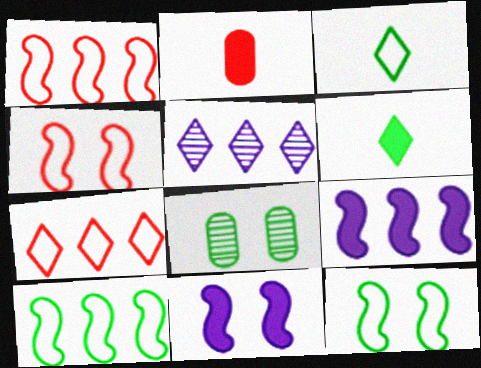[[2, 5, 12], 
[6, 8, 10]]